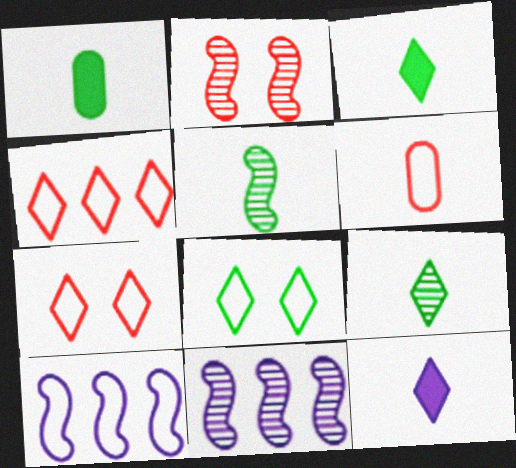[[1, 7, 11], 
[2, 5, 11], 
[5, 6, 12], 
[6, 8, 10]]